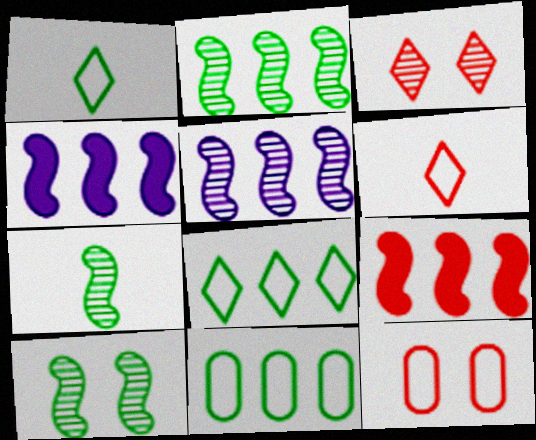[[2, 7, 10]]